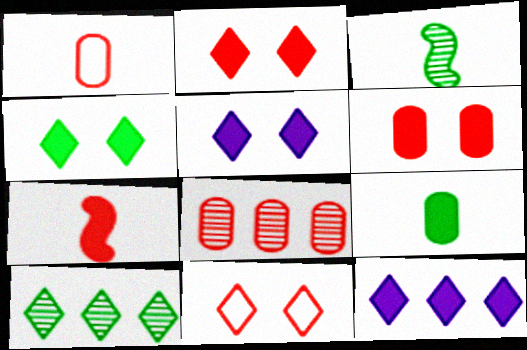[[1, 6, 8], 
[2, 4, 5], 
[7, 8, 11]]